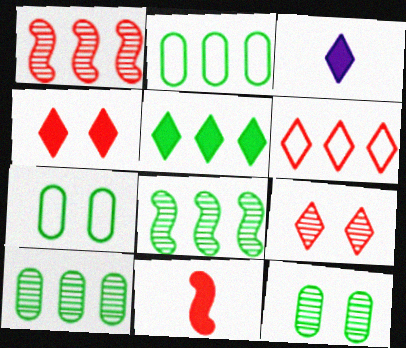[[1, 3, 7], 
[2, 5, 8], 
[3, 4, 5]]